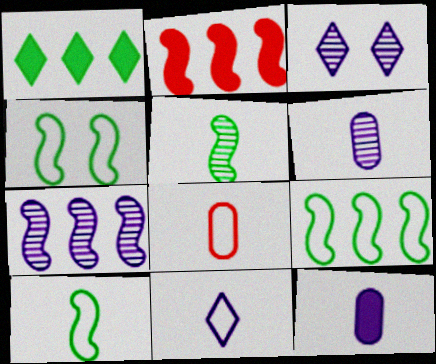[[2, 7, 9], 
[3, 6, 7], 
[4, 9, 10], 
[8, 10, 11]]